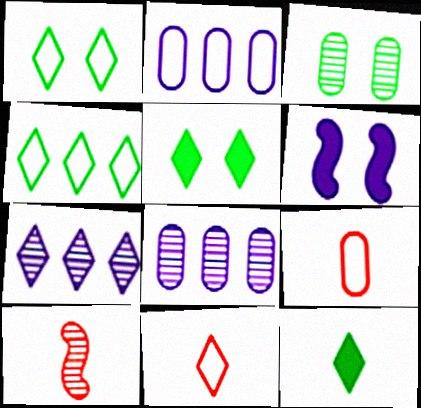[[2, 5, 10], 
[3, 7, 10], 
[5, 7, 11]]